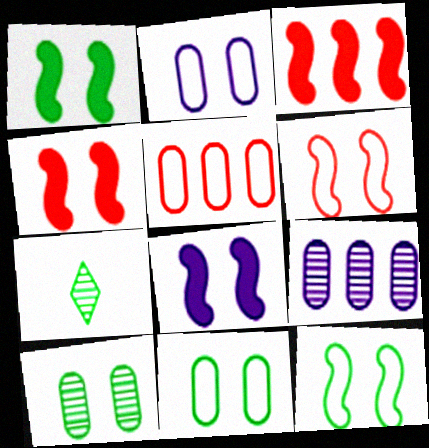[[1, 4, 8], 
[2, 3, 7], 
[5, 7, 8]]